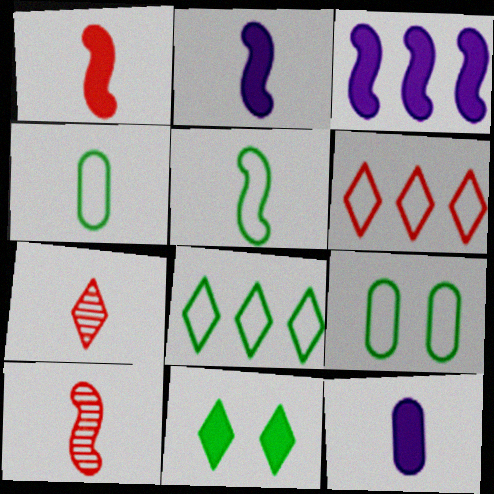[[2, 4, 7], 
[2, 5, 10], 
[3, 7, 9], 
[5, 7, 12], 
[5, 8, 9]]